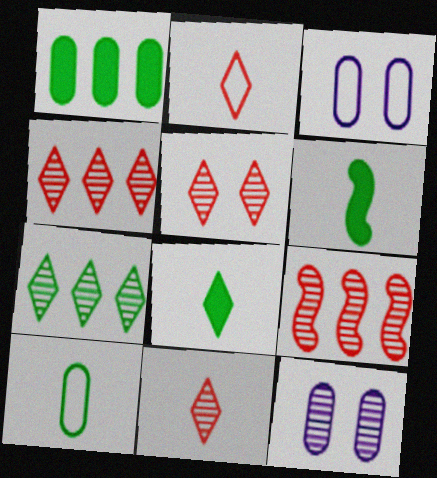[[3, 4, 6], 
[3, 8, 9], 
[4, 5, 11]]